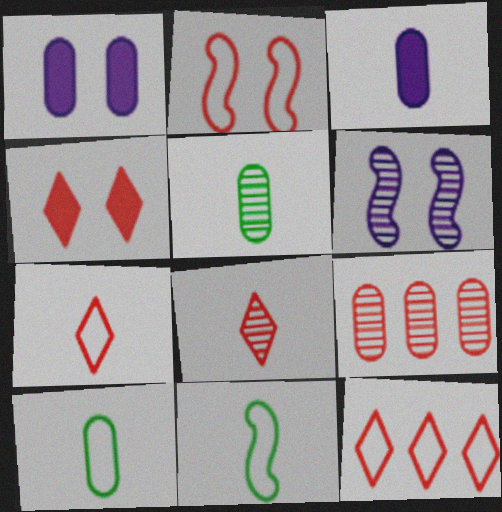[[1, 9, 10], 
[3, 8, 11], 
[4, 8, 12]]